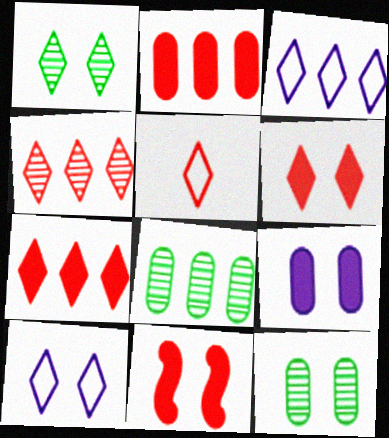[[1, 6, 10], 
[4, 5, 6], 
[10, 11, 12]]